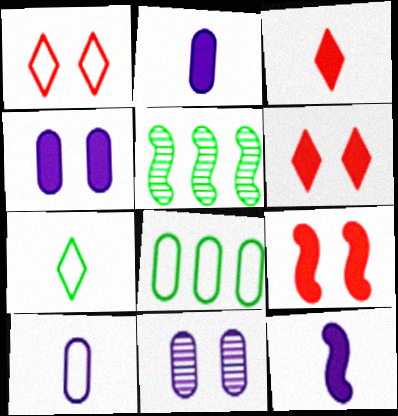[[1, 2, 5], 
[5, 6, 10]]